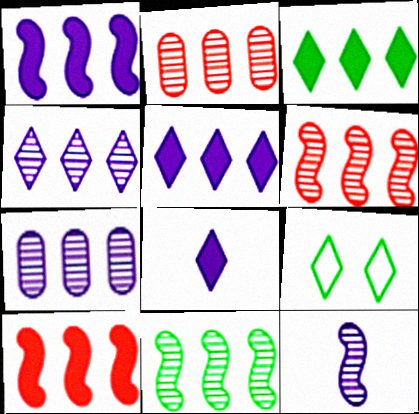[[2, 4, 11]]